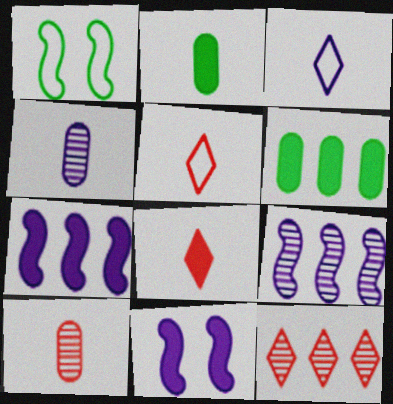[[6, 8, 11]]